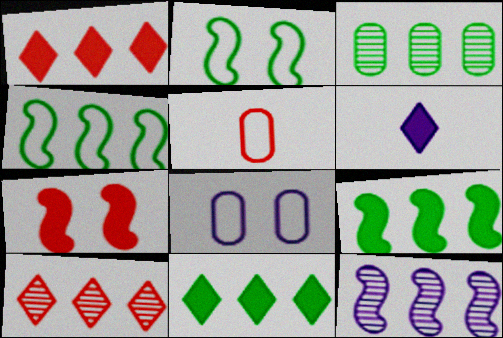[[3, 4, 11], 
[3, 10, 12], 
[5, 7, 10], 
[6, 8, 12]]